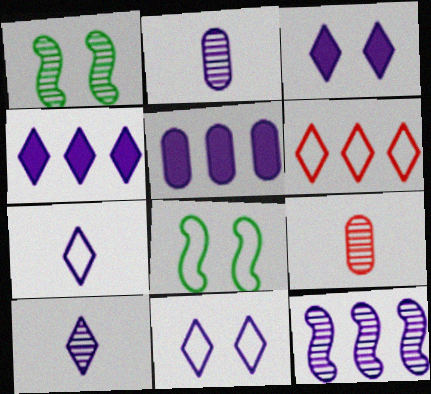[[4, 8, 9], 
[4, 10, 11]]